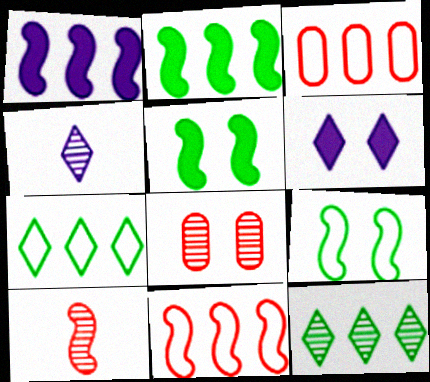[[1, 3, 12], 
[1, 9, 10], 
[3, 4, 5], 
[6, 8, 9]]